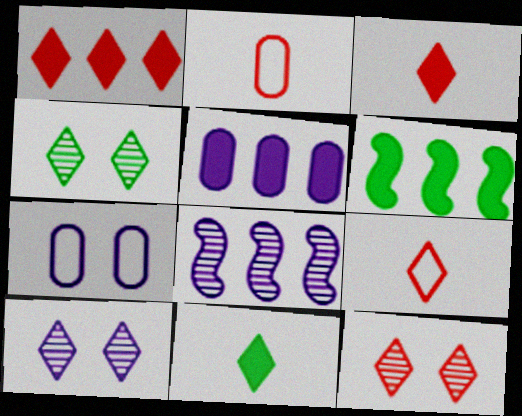[[1, 5, 6], 
[1, 9, 12], 
[2, 6, 10], 
[4, 10, 12]]